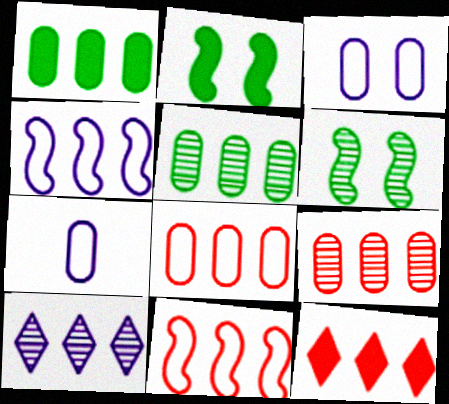[[1, 10, 11], 
[4, 5, 12], 
[6, 7, 12], 
[9, 11, 12]]